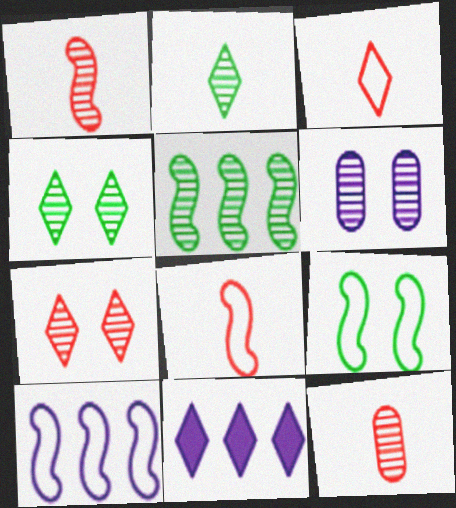[[3, 4, 11], 
[8, 9, 10], 
[9, 11, 12]]